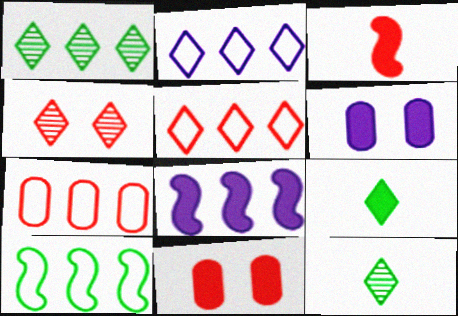[[1, 7, 8], 
[2, 4, 9], 
[2, 7, 10], 
[3, 4, 7], 
[8, 9, 11]]